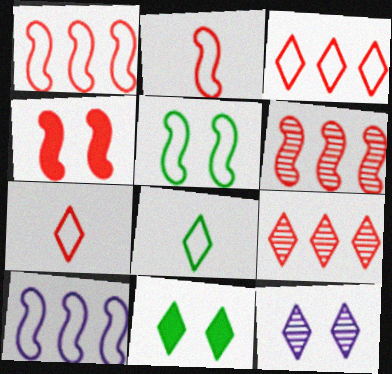[[2, 4, 6], 
[2, 5, 10]]